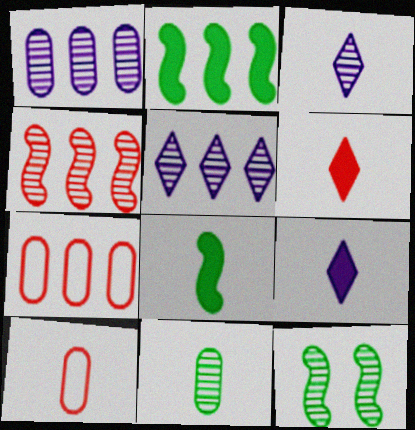[[2, 5, 7], 
[3, 8, 10], 
[7, 9, 12]]